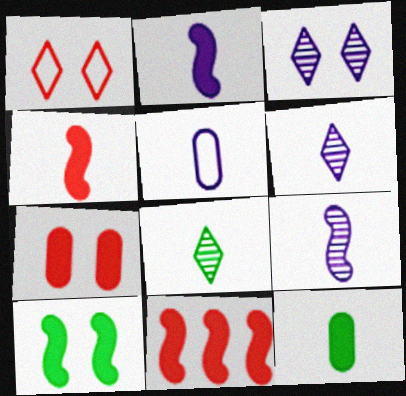[[2, 5, 6], 
[2, 10, 11], 
[4, 5, 8]]